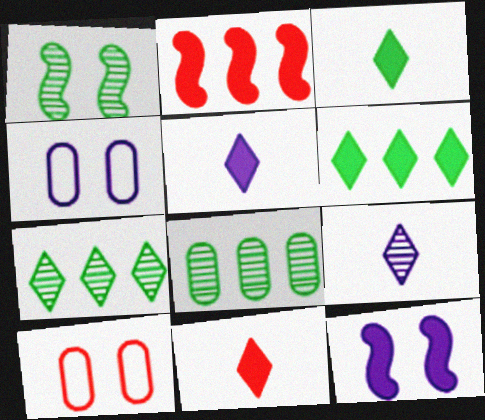[[3, 5, 11]]